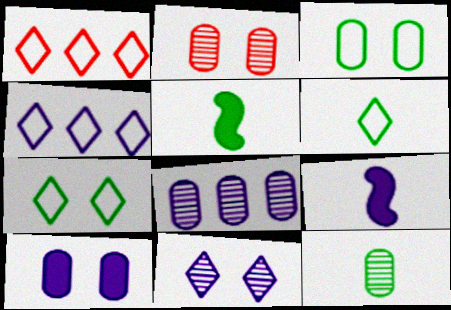[[2, 3, 10], 
[2, 4, 5], 
[2, 8, 12], 
[5, 6, 12]]